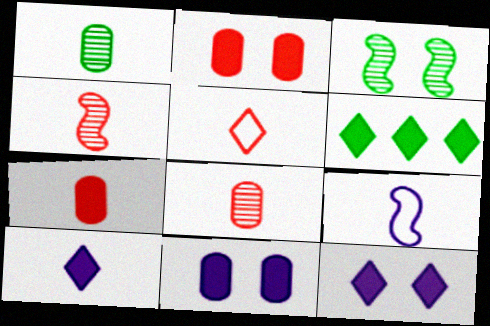[[4, 5, 7]]